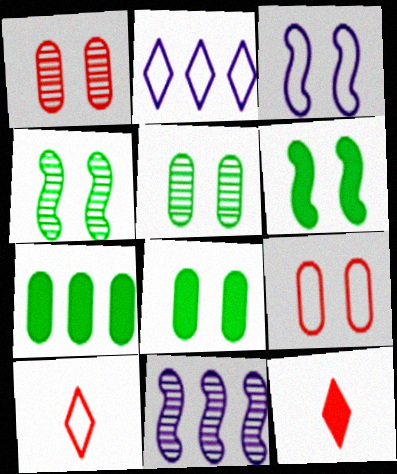[[8, 10, 11]]